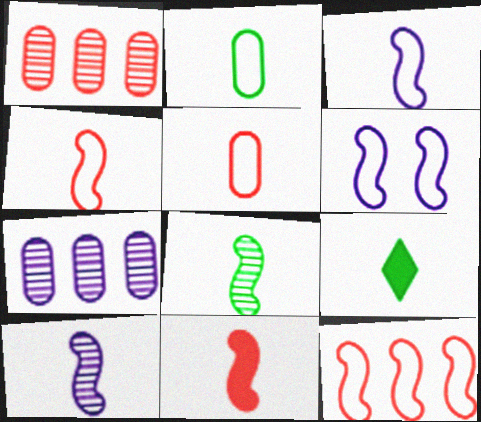[[1, 6, 9], 
[2, 8, 9], 
[3, 8, 11], 
[5, 9, 10]]